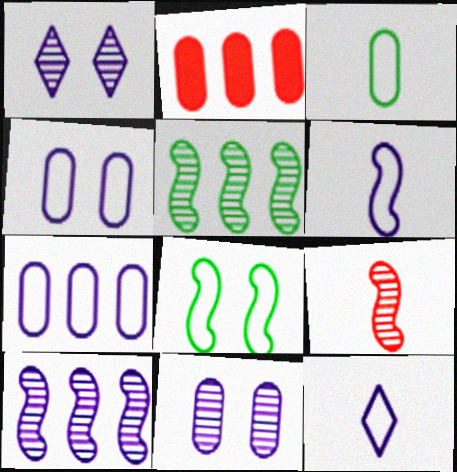[[2, 3, 11]]